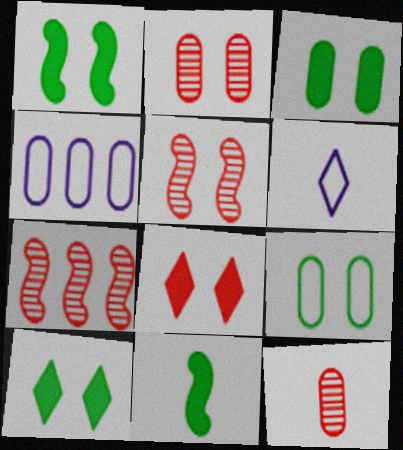[[1, 3, 10], 
[3, 4, 12], 
[3, 6, 7], 
[6, 11, 12]]